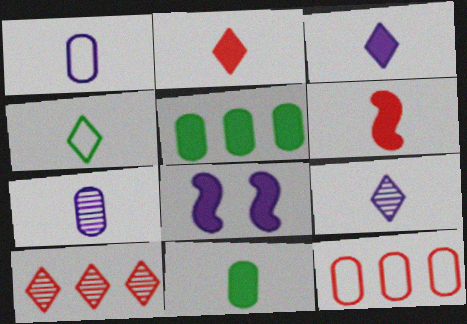[[2, 4, 9], 
[2, 5, 8], 
[3, 6, 11], 
[4, 6, 7]]